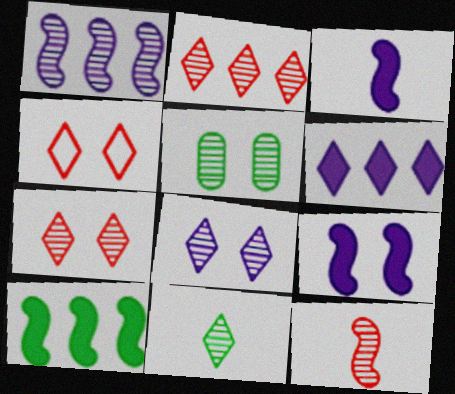[[2, 8, 11], 
[4, 5, 9], 
[4, 6, 11]]